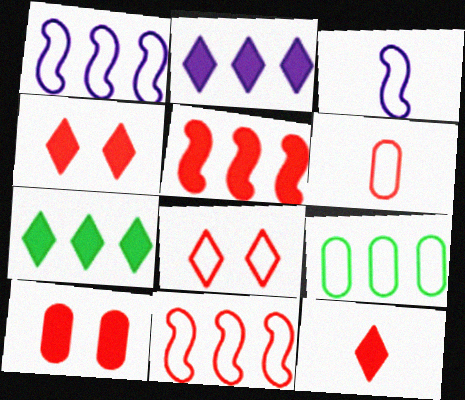[[3, 8, 9], 
[5, 10, 12], 
[6, 8, 11]]